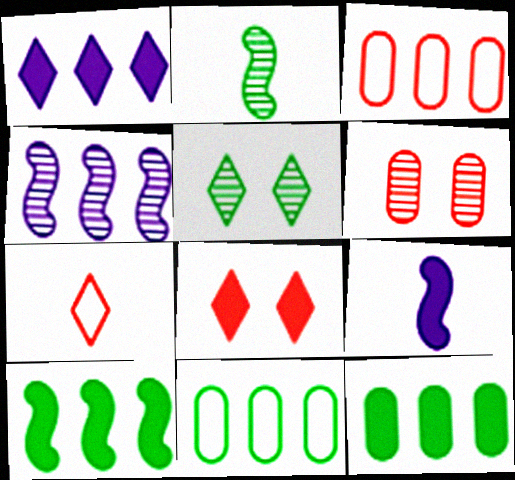[[1, 5, 7], 
[3, 5, 9], 
[8, 9, 12]]